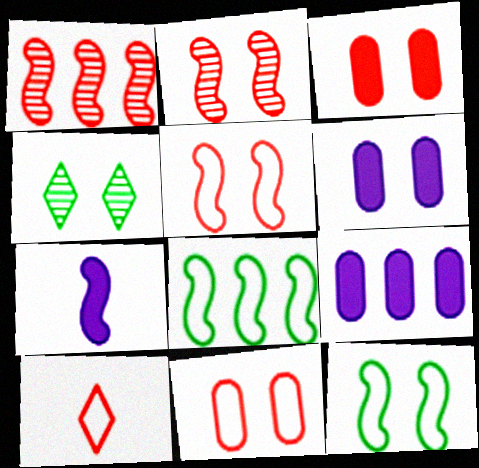[[1, 3, 10], 
[1, 7, 12], 
[2, 7, 8], 
[4, 5, 6]]